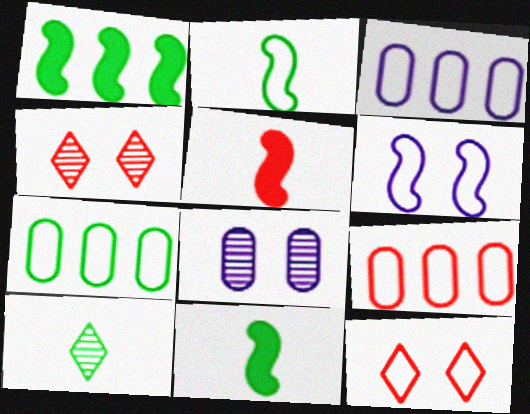[[2, 3, 12], 
[3, 4, 11], 
[3, 7, 9], 
[4, 5, 9]]